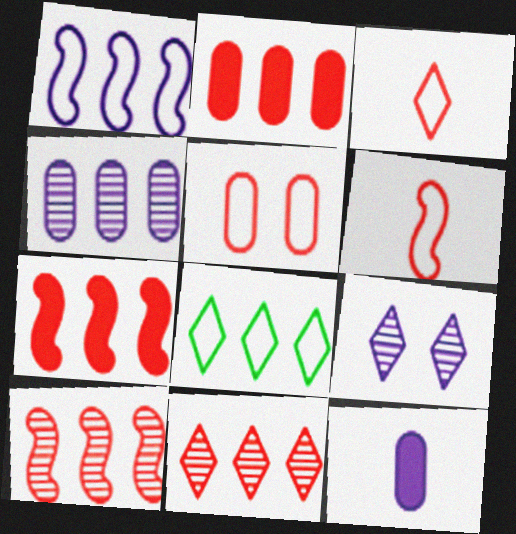[[1, 9, 12], 
[4, 7, 8]]